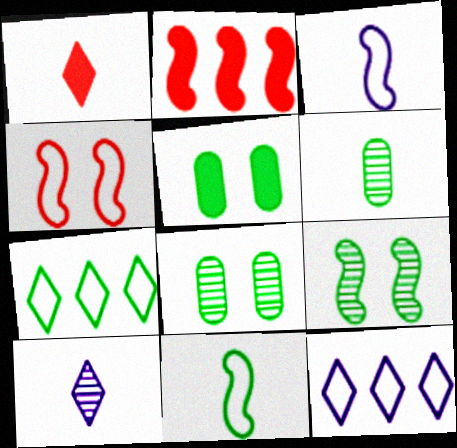[[1, 3, 6], 
[2, 3, 9]]